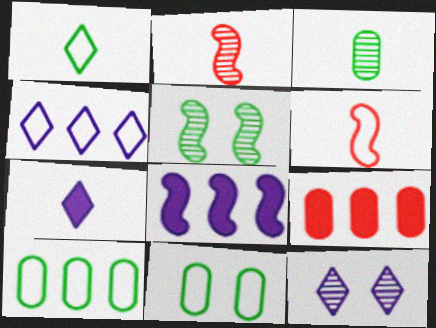[[3, 6, 7], 
[4, 6, 11], 
[4, 7, 12], 
[5, 6, 8]]